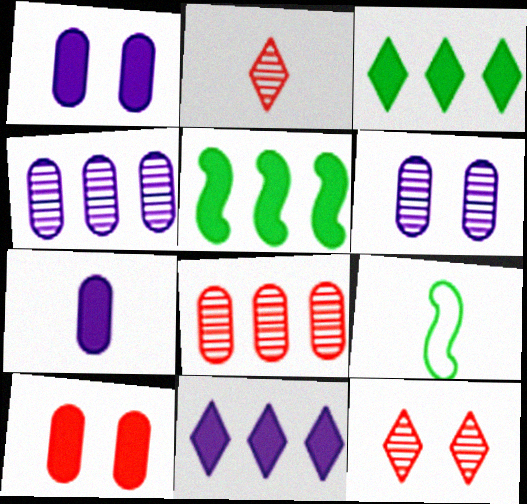[[2, 7, 9]]